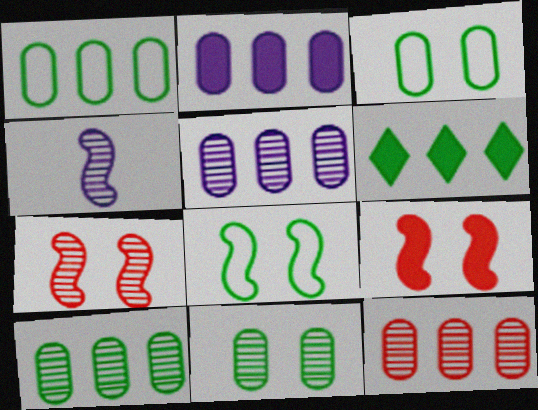[[1, 2, 12], 
[5, 10, 12]]